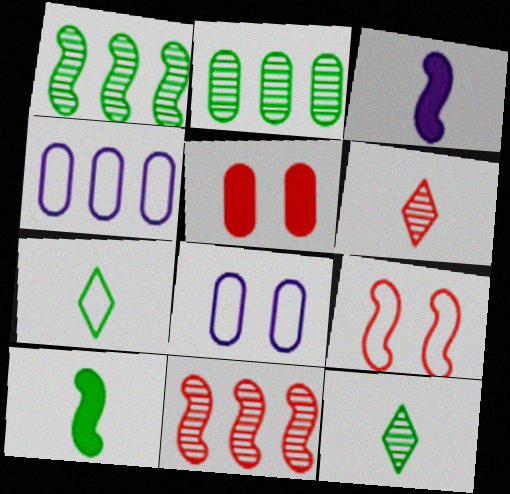[[1, 3, 9], 
[4, 7, 9]]